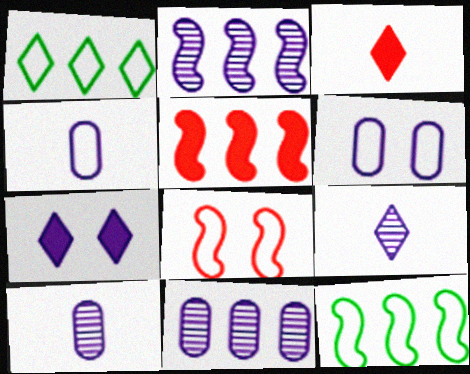[[1, 4, 8], 
[1, 5, 11], 
[2, 4, 7], 
[2, 5, 12]]